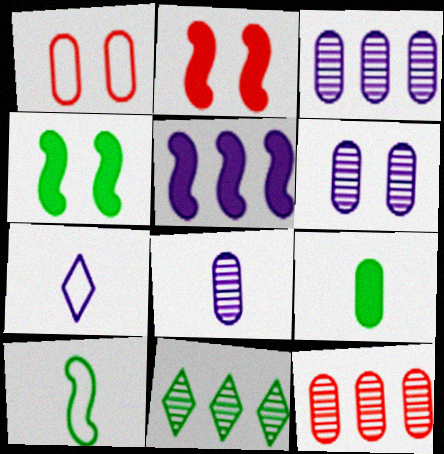[[1, 3, 9], 
[3, 6, 8], 
[4, 7, 12], 
[5, 6, 7]]